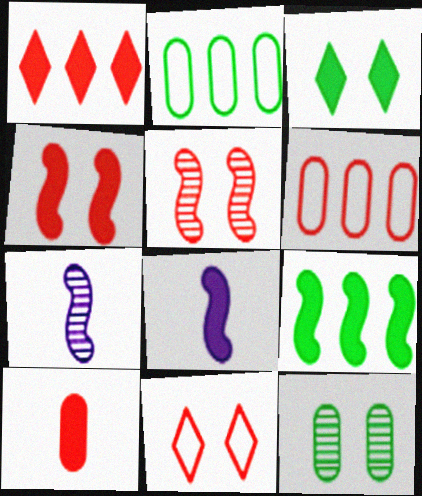[[1, 4, 10], 
[3, 6, 7], 
[4, 8, 9]]